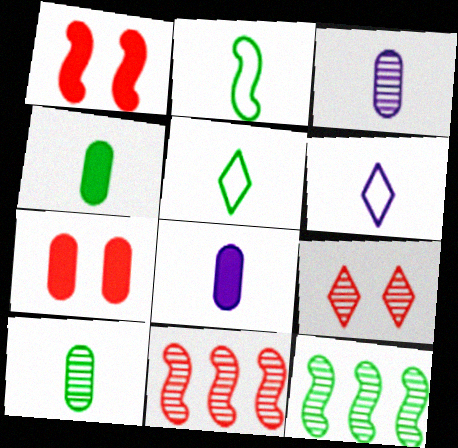[[3, 9, 12], 
[6, 7, 12]]